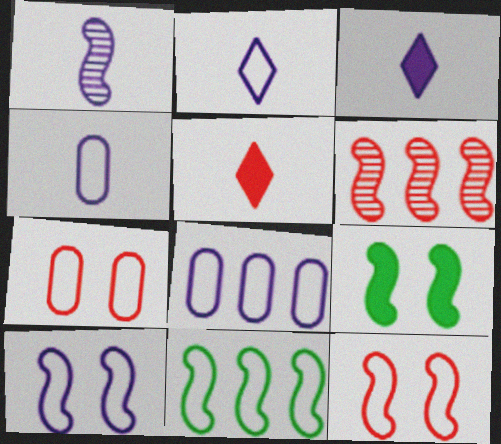[[1, 3, 4], 
[2, 7, 11], 
[2, 8, 10], 
[5, 6, 7]]